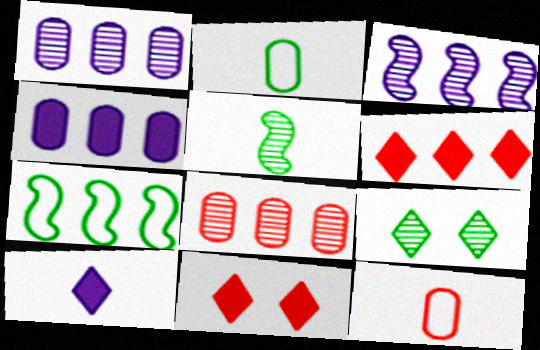[[1, 6, 7], 
[2, 3, 11], 
[5, 10, 12]]